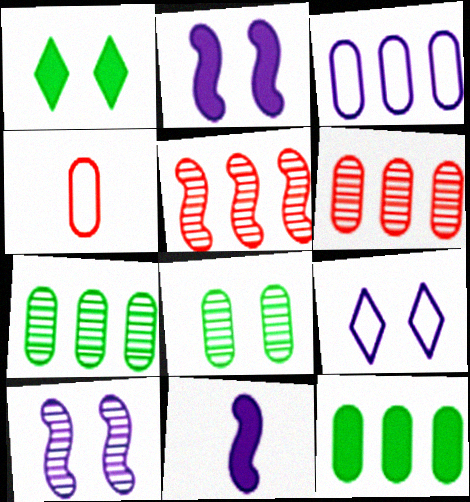[[3, 6, 12]]